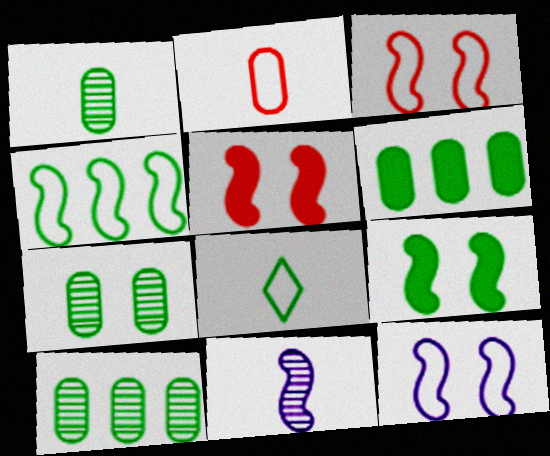[[1, 7, 10], 
[4, 5, 11], 
[8, 9, 10]]